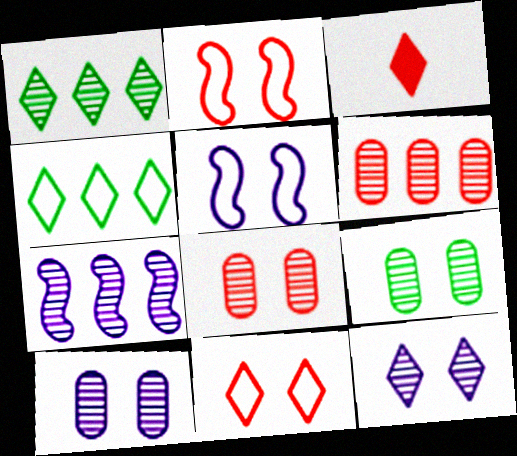[[1, 6, 7], 
[2, 3, 6], 
[3, 4, 12], 
[8, 9, 10]]